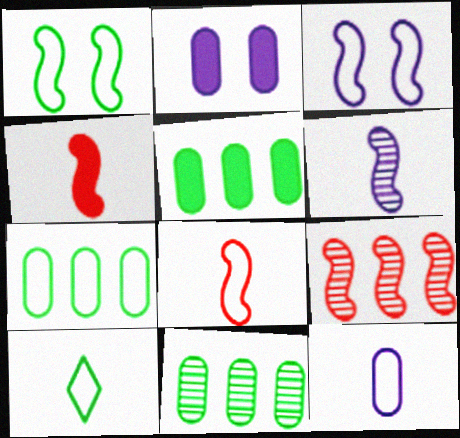[[1, 7, 10], 
[2, 9, 10], 
[5, 7, 11], 
[8, 10, 12]]